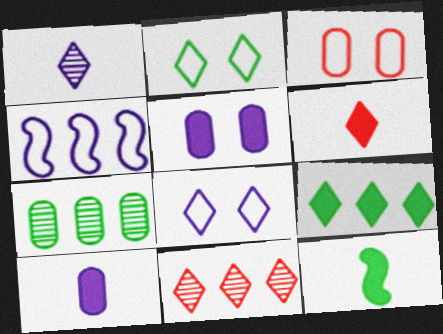[[1, 4, 5], 
[2, 7, 12], 
[3, 7, 10], 
[6, 10, 12]]